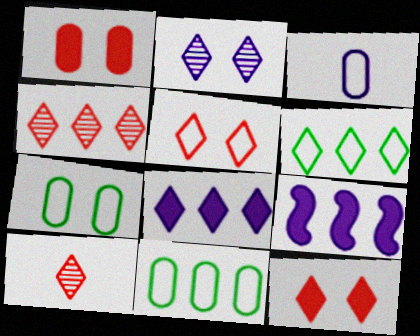[[2, 3, 9], 
[4, 6, 8], 
[4, 9, 11], 
[7, 9, 10]]